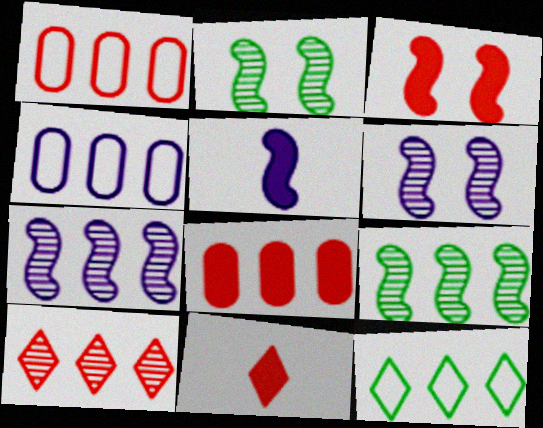[[2, 4, 11], 
[3, 8, 11], 
[7, 8, 12]]